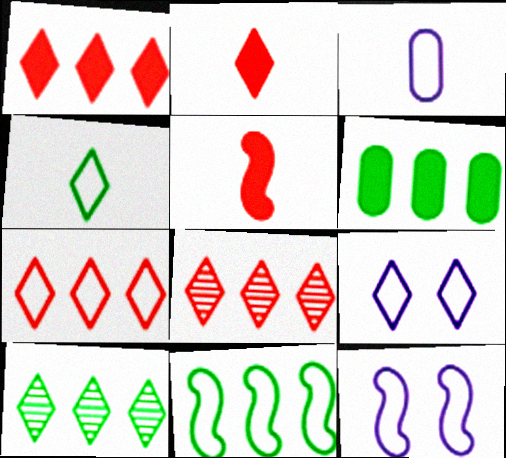[[1, 7, 8], 
[2, 9, 10], 
[4, 7, 9], 
[6, 10, 11]]